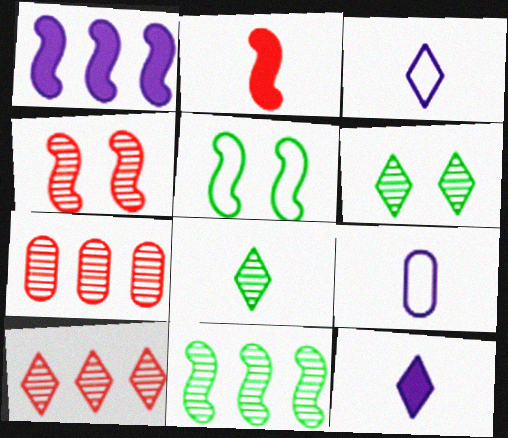[[2, 8, 9], 
[5, 7, 12]]